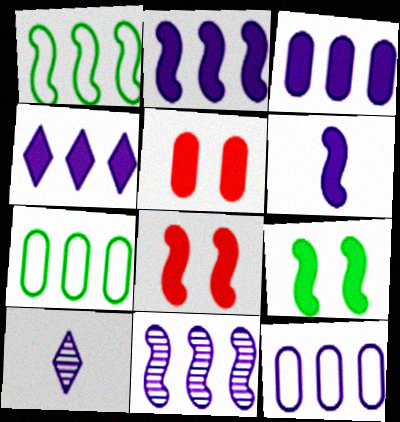[[1, 5, 10], 
[2, 3, 4], 
[4, 11, 12], 
[7, 8, 10]]